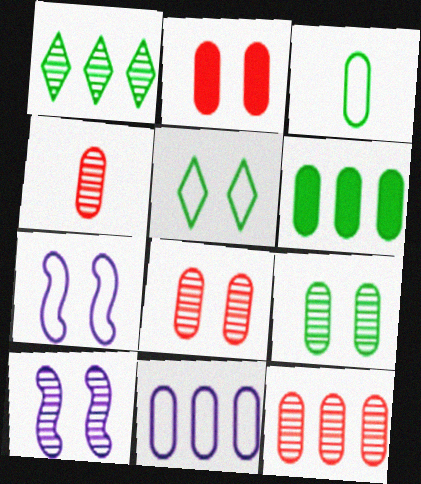[[1, 4, 10], 
[2, 5, 10], 
[3, 6, 9], 
[4, 8, 12], 
[6, 11, 12]]